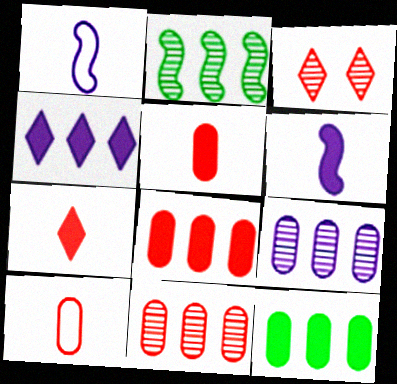[[1, 3, 12]]